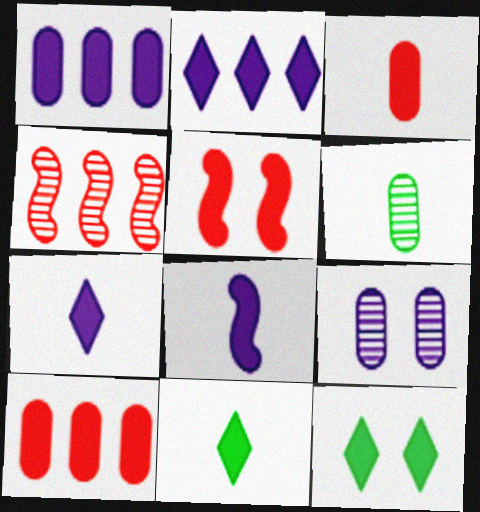[[1, 5, 11], 
[3, 8, 11], 
[8, 10, 12]]